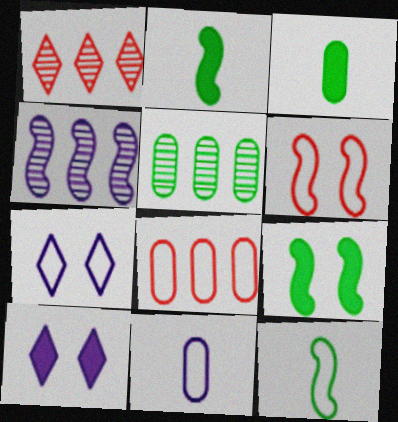[[1, 4, 5], 
[1, 9, 11], 
[2, 4, 6], 
[4, 10, 11], 
[7, 8, 12]]